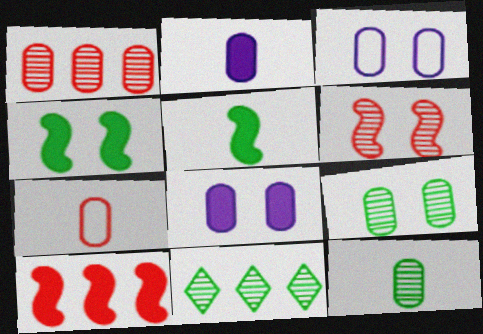[[2, 7, 12]]